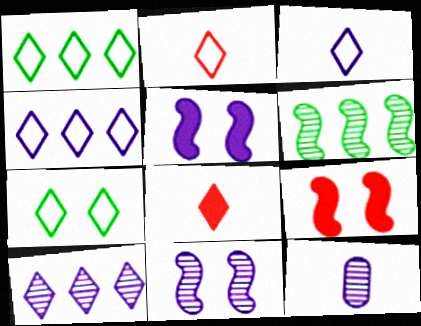[[1, 9, 12], 
[2, 4, 7], 
[4, 5, 12], 
[7, 8, 10], 
[10, 11, 12]]